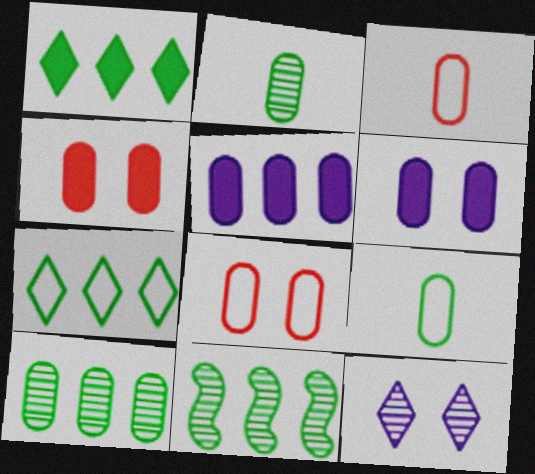[[2, 5, 8], 
[3, 6, 10]]